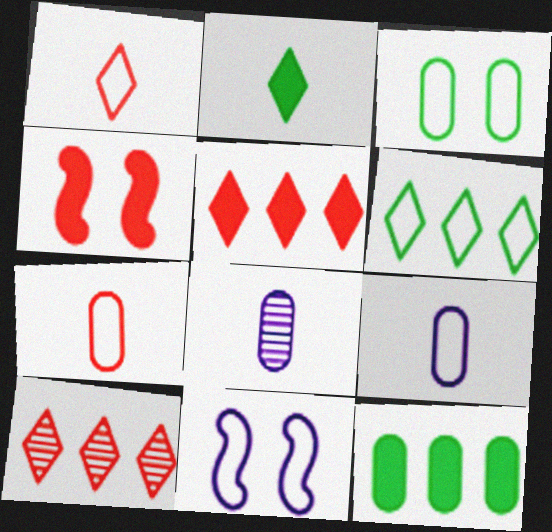[[4, 6, 8], 
[4, 7, 10], 
[6, 7, 11]]